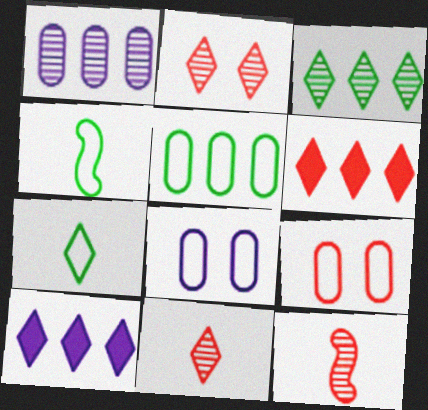[[2, 7, 10], 
[6, 9, 12]]